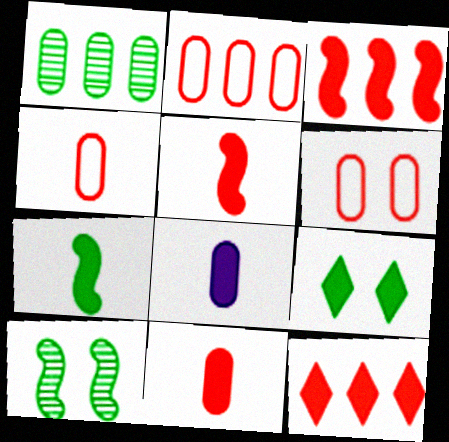[[1, 6, 8], 
[2, 4, 6], 
[3, 8, 9]]